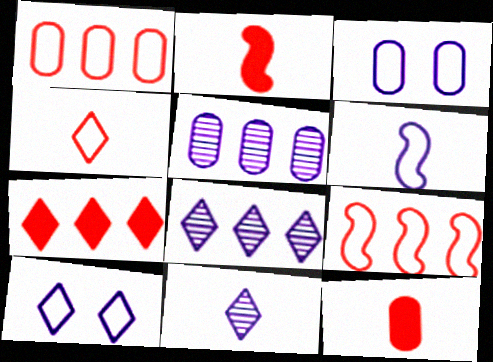[]